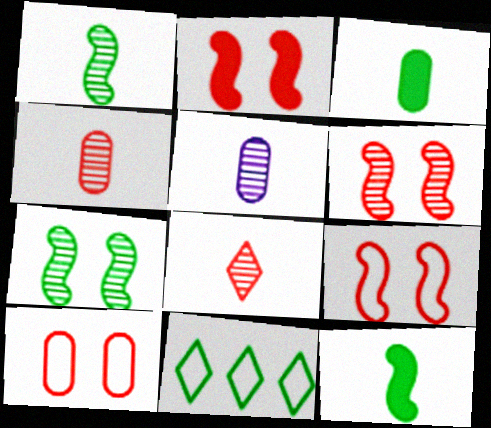[[1, 5, 8], 
[2, 5, 11], 
[2, 6, 9], 
[3, 7, 11]]